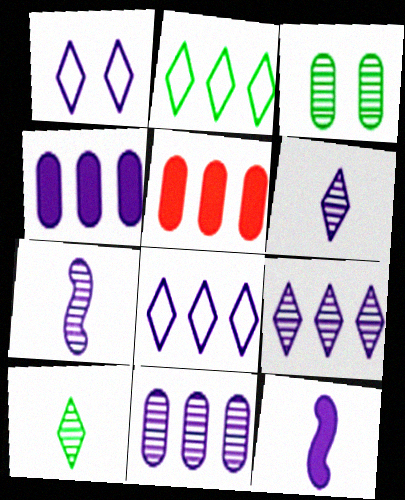[[1, 4, 7], 
[1, 11, 12]]